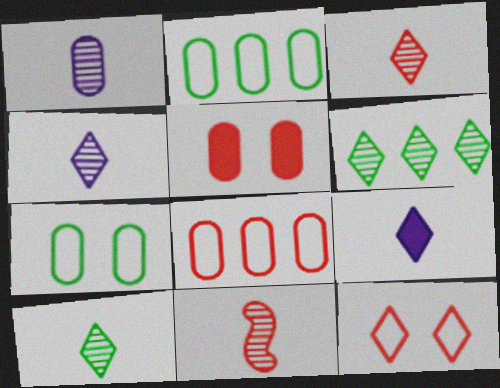[[1, 2, 5], 
[1, 10, 11], 
[3, 4, 10], 
[6, 9, 12]]